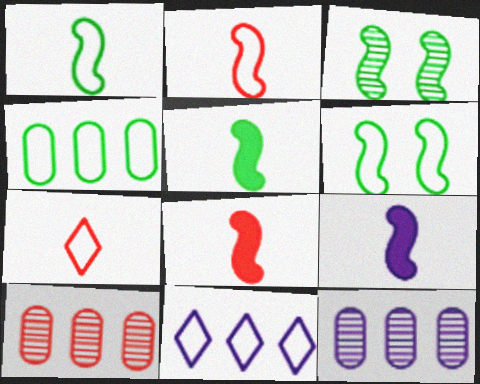[[5, 8, 9]]